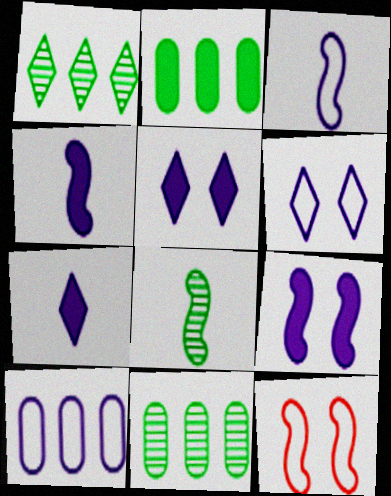[[3, 6, 10], 
[7, 11, 12]]